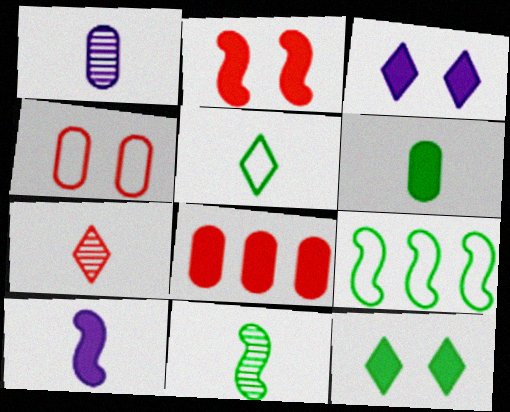[[1, 7, 11], 
[5, 6, 11], 
[8, 10, 12]]